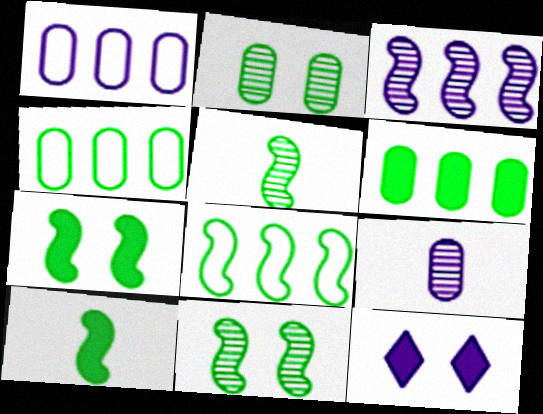[[5, 7, 8], 
[8, 10, 11]]